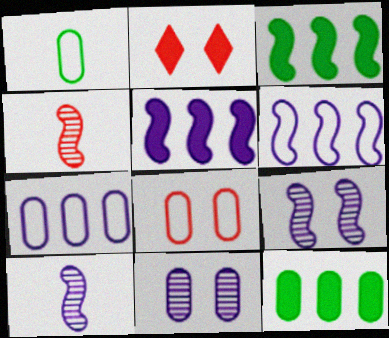[[1, 7, 8]]